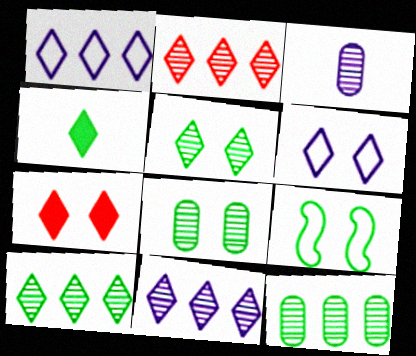[[2, 4, 6], 
[2, 10, 11], 
[4, 9, 12], 
[5, 6, 7]]